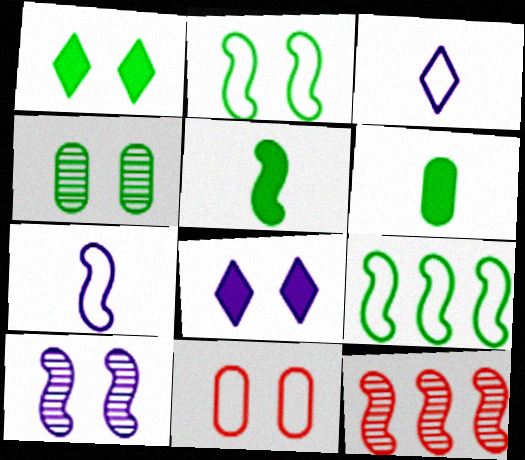[[1, 2, 4], 
[1, 10, 11], 
[3, 9, 11]]